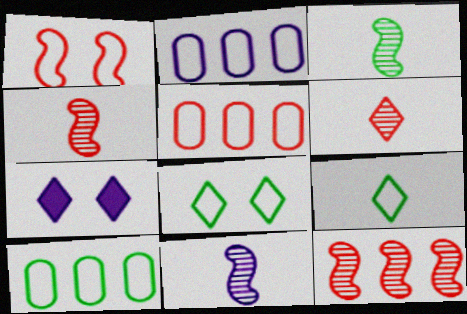[[1, 2, 9], 
[2, 5, 10], 
[2, 7, 11], 
[3, 4, 11], 
[3, 5, 7], 
[4, 7, 10]]